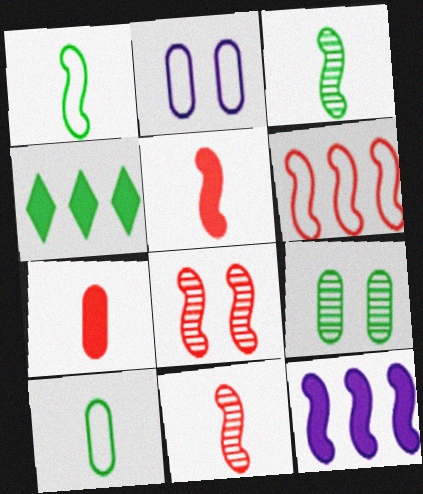[[1, 4, 9], 
[1, 8, 12], 
[2, 4, 11], 
[5, 6, 8]]